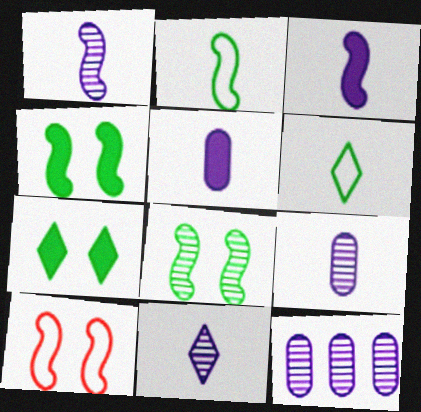[[1, 9, 11]]